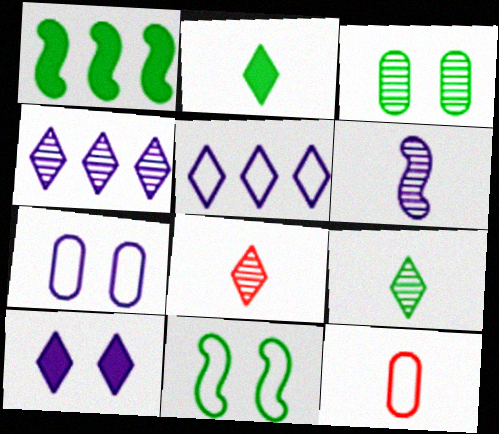[[1, 7, 8], 
[2, 6, 12], 
[5, 11, 12]]